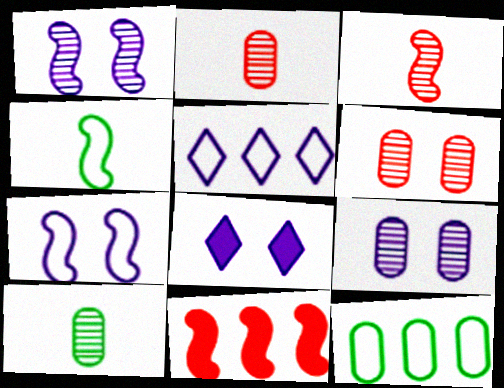[[1, 4, 11], 
[3, 8, 12], 
[7, 8, 9]]